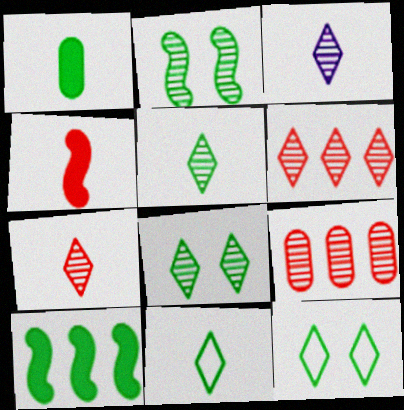[[2, 3, 9], 
[3, 5, 7], 
[3, 6, 8]]